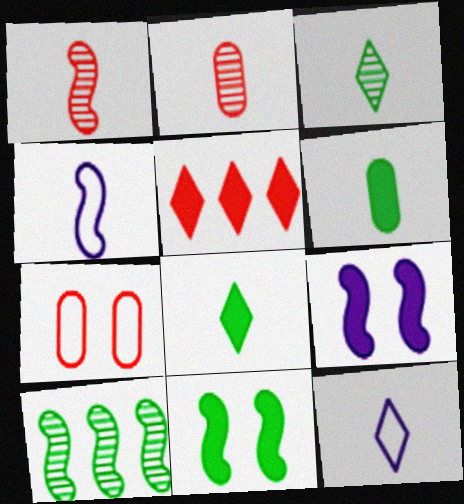[[1, 5, 7], 
[1, 6, 12], 
[2, 4, 8], 
[5, 6, 9]]